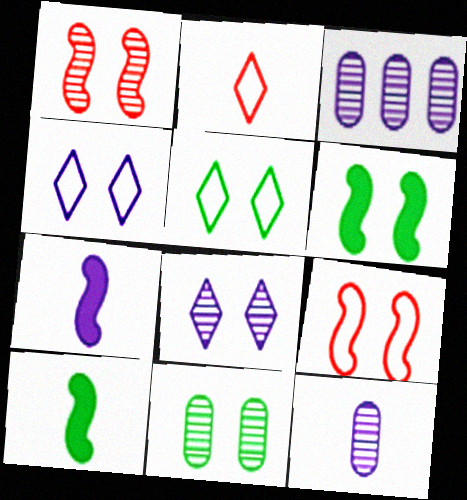[[1, 8, 11], 
[2, 3, 6], 
[2, 10, 12], 
[3, 4, 7], 
[5, 6, 11]]